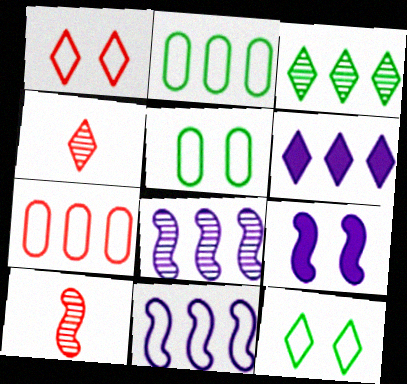[[2, 4, 9], 
[4, 6, 12], 
[5, 6, 10]]